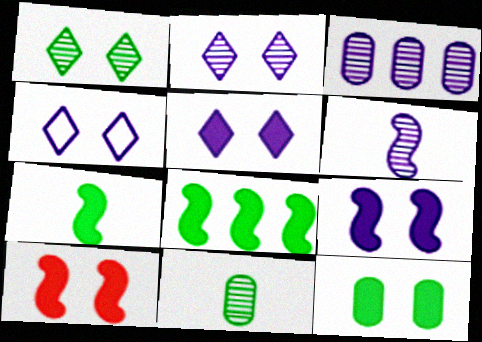[[2, 3, 6], 
[2, 4, 5], 
[5, 10, 12]]